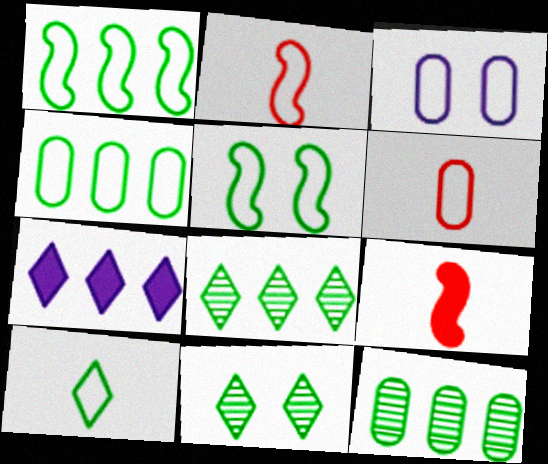[[3, 4, 6], 
[3, 8, 9], 
[4, 5, 10]]